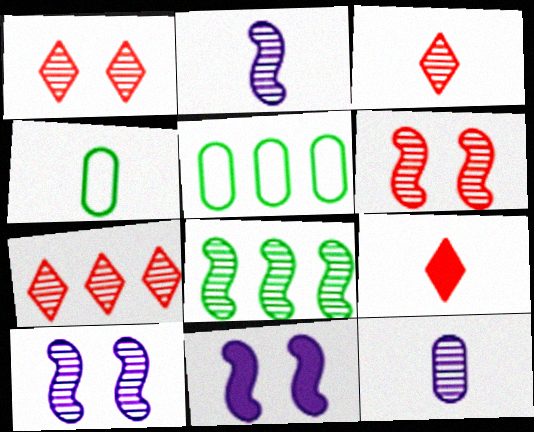[[1, 3, 7], 
[1, 8, 12], 
[2, 4, 9], 
[2, 6, 8], 
[3, 5, 11], 
[4, 7, 11], 
[5, 9, 10]]